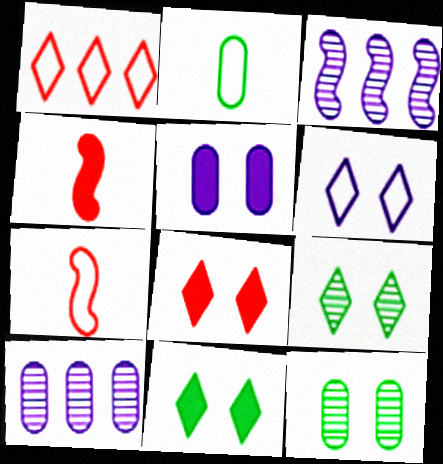[[2, 3, 8], 
[6, 8, 9], 
[7, 10, 11]]